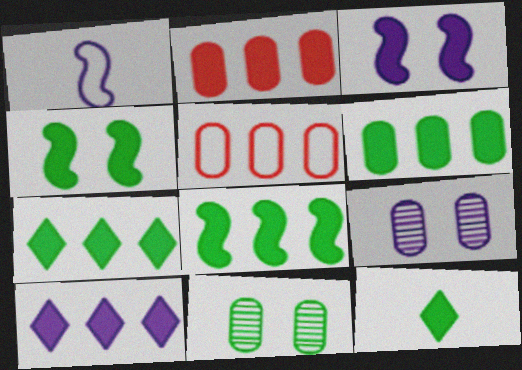[[1, 9, 10], 
[2, 3, 12], 
[2, 8, 10], 
[4, 6, 12], 
[6, 7, 8]]